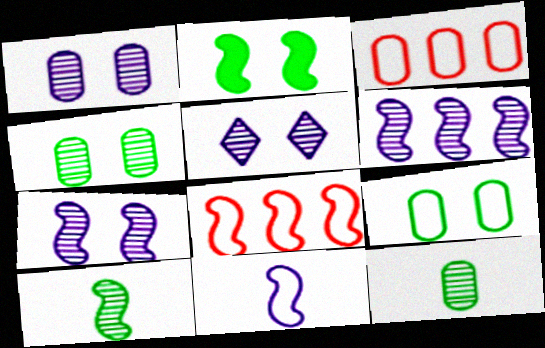[[1, 5, 7]]